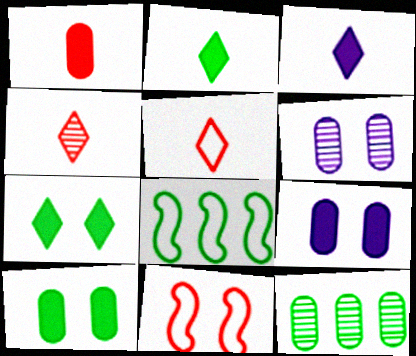[[3, 11, 12], 
[4, 8, 9], 
[6, 7, 11]]